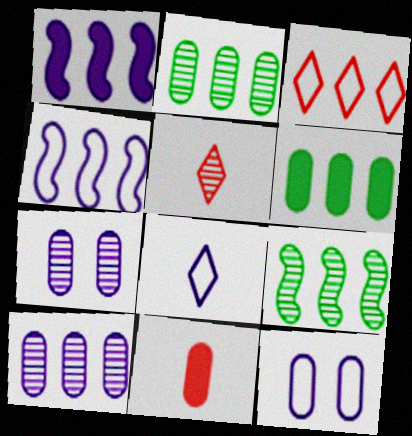[[1, 2, 3], 
[1, 7, 8], 
[2, 11, 12], 
[4, 8, 12], 
[5, 7, 9]]